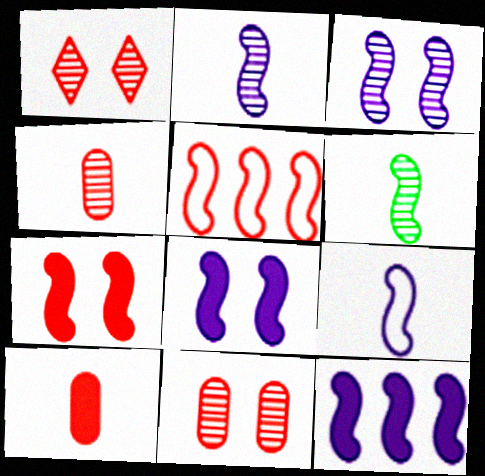[[1, 5, 10], 
[3, 9, 12], 
[5, 6, 8]]